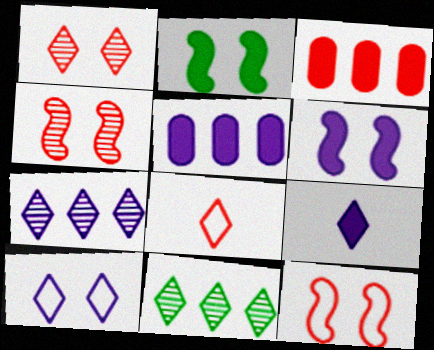[[2, 3, 9], 
[3, 4, 8], 
[5, 6, 9], 
[7, 9, 10]]